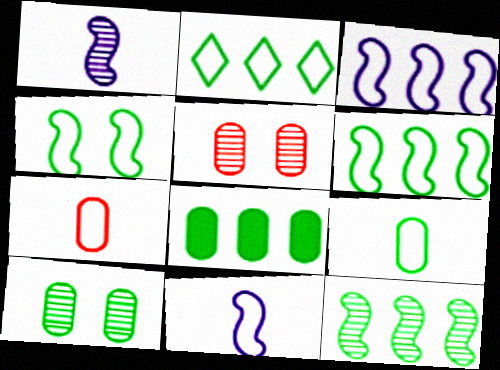[[2, 4, 9], 
[2, 8, 12], 
[8, 9, 10]]